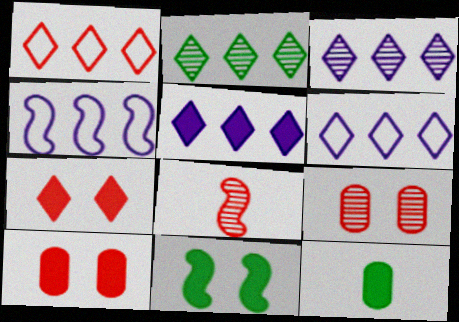[[1, 2, 5], 
[1, 8, 10], 
[3, 5, 6], 
[4, 8, 11]]